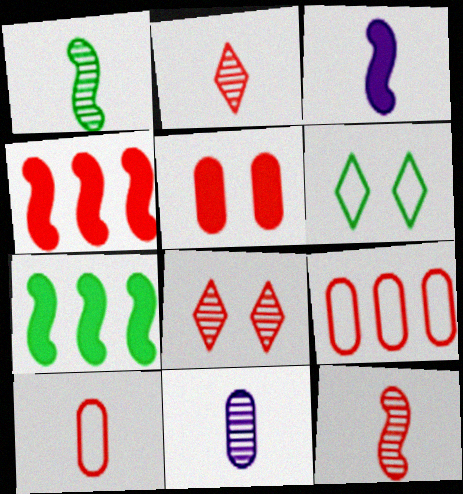[[1, 2, 11], 
[4, 6, 11], 
[4, 8, 10]]